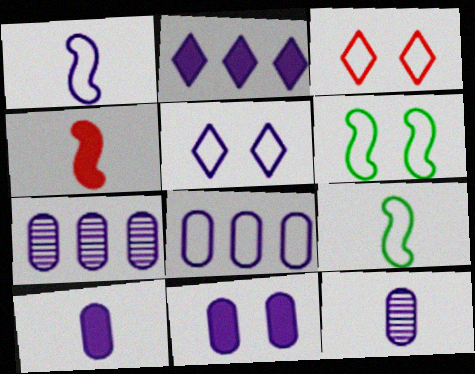[[1, 5, 8], 
[3, 8, 9], 
[8, 11, 12]]